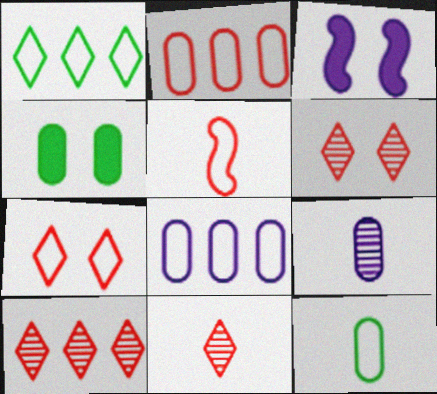[[2, 4, 9], 
[2, 5, 7], 
[3, 10, 12], 
[6, 10, 11]]